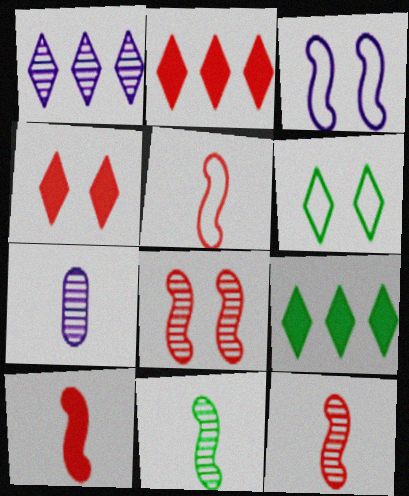[[5, 10, 12]]